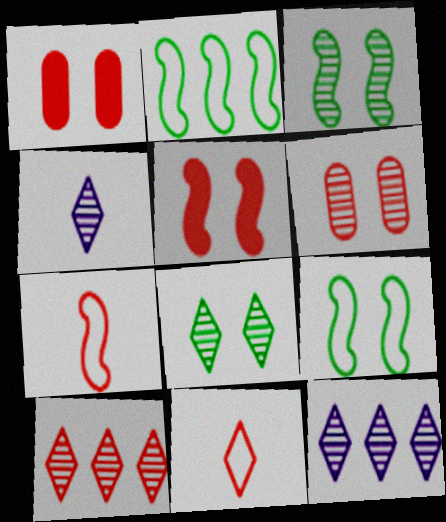[[1, 2, 4], 
[1, 7, 10], 
[4, 8, 10]]